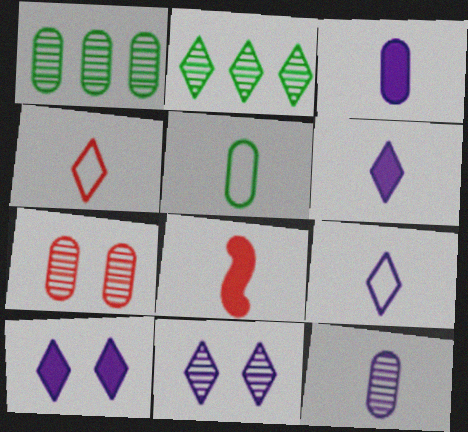[[1, 7, 12], 
[2, 4, 10]]